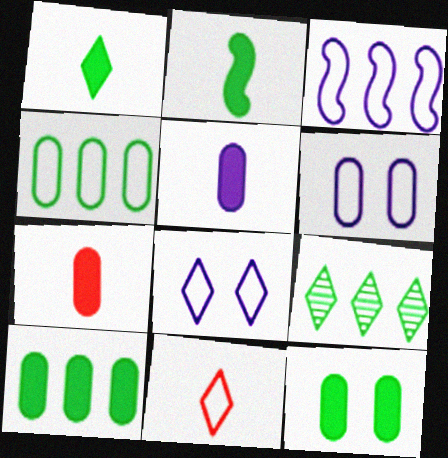[]